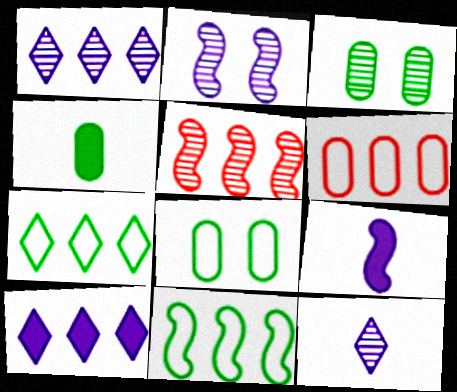[[3, 5, 12]]